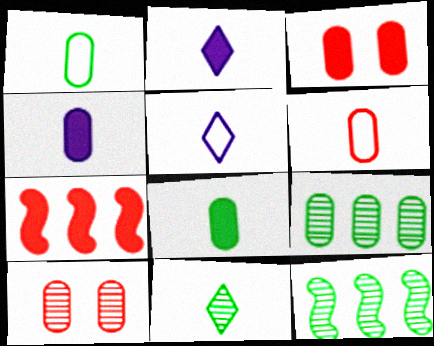[[3, 5, 12]]